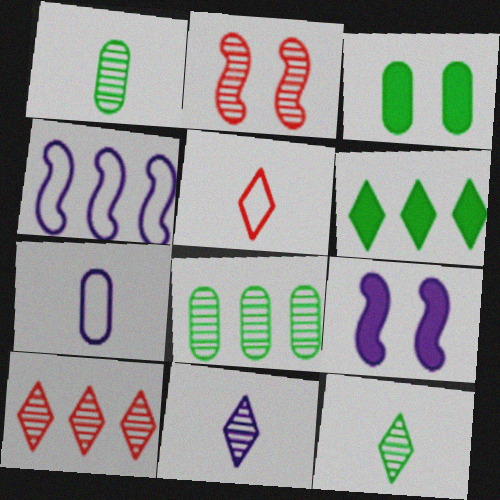[[2, 6, 7], 
[2, 8, 11], 
[5, 8, 9]]